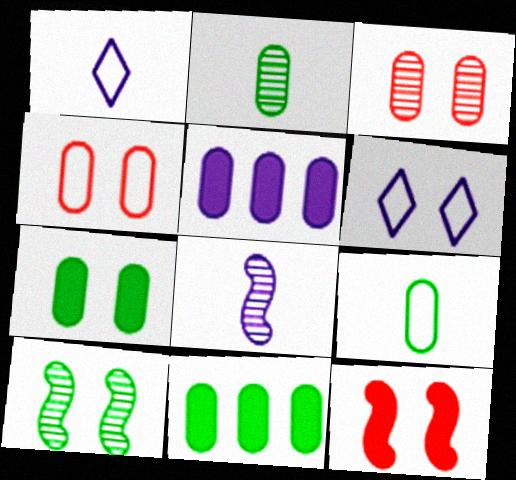[[2, 4, 5], 
[3, 5, 9], 
[5, 6, 8]]